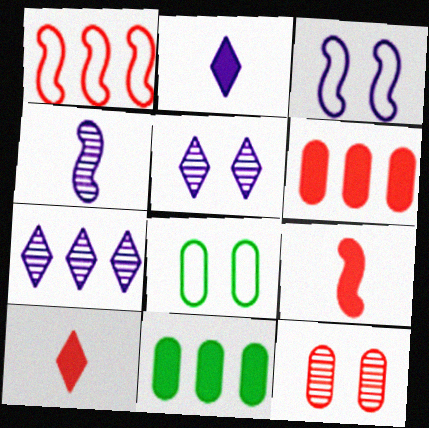[[1, 7, 11], 
[1, 10, 12], 
[7, 8, 9]]